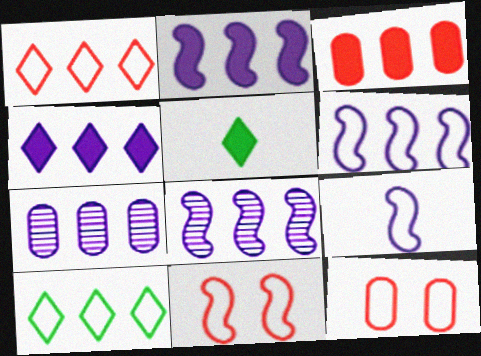[[2, 6, 8], 
[3, 8, 10], 
[4, 6, 7], 
[5, 7, 11], 
[5, 8, 12], 
[9, 10, 12]]